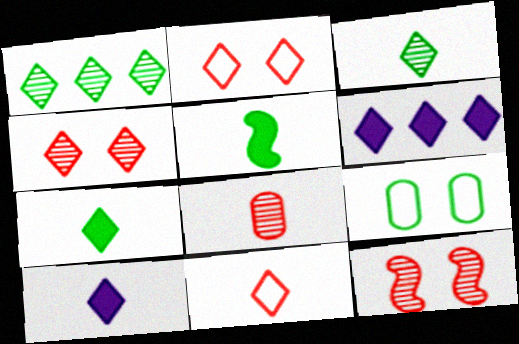[[1, 2, 10], 
[1, 5, 9], 
[2, 3, 6], 
[3, 10, 11]]